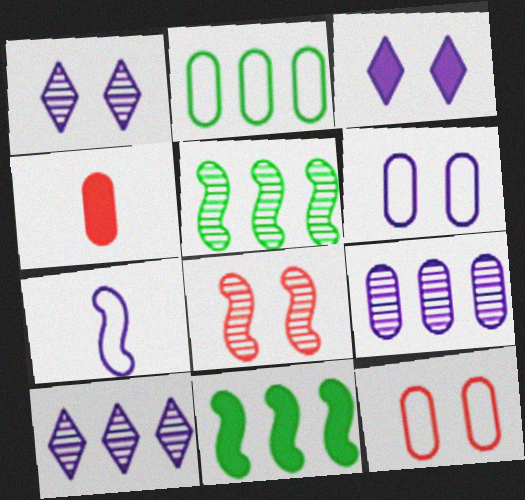[[3, 4, 11], 
[3, 7, 9], 
[7, 8, 11]]